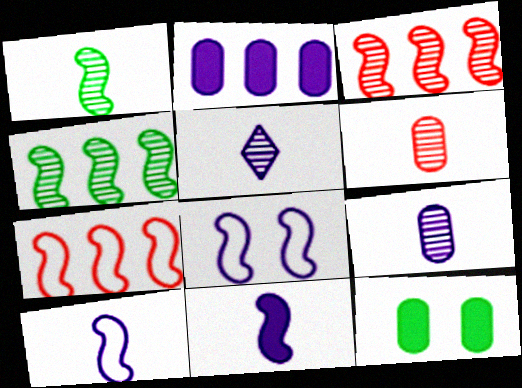[[1, 5, 6], 
[2, 5, 8], 
[5, 7, 12]]